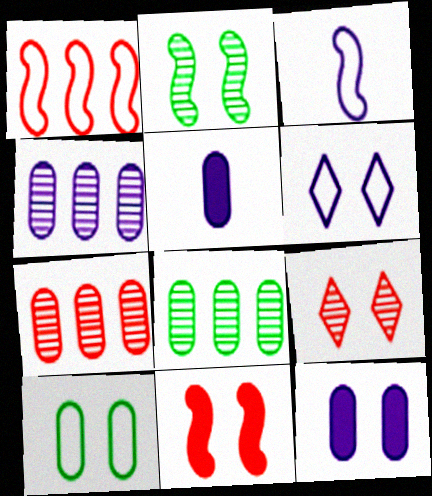[[4, 7, 8], 
[5, 7, 10]]